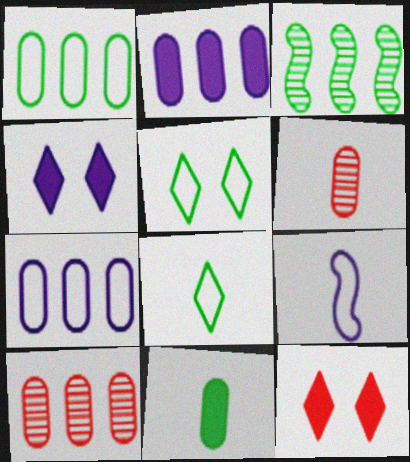[[1, 2, 10], 
[3, 5, 11]]